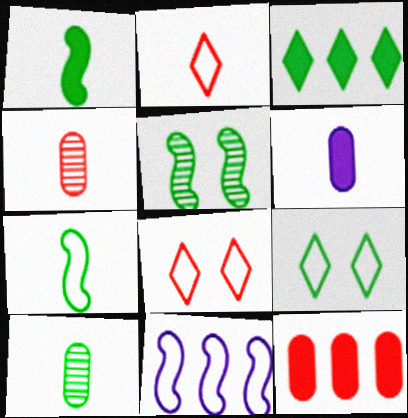[]